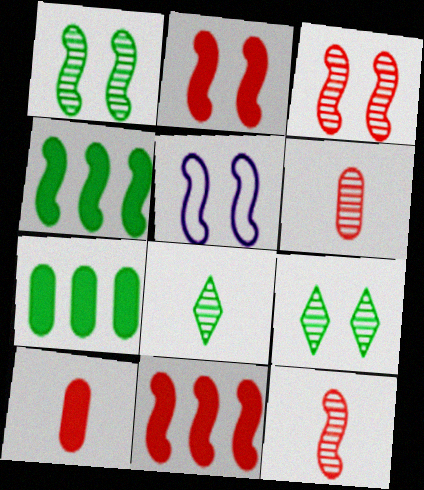[[1, 2, 5], 
[4, 5, 12]]